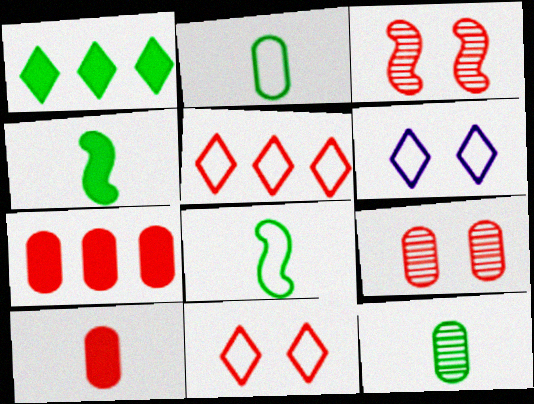[[3, 5, 10]]